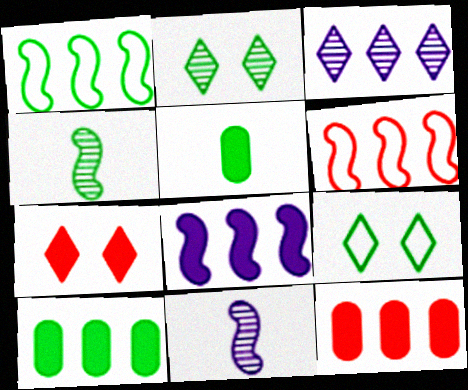[[1, 2, 5], 
[1, 3, 12], 
[3, 6, 10], 
[4, 9, 10], 
[5, 7, 8], 
[9, 11, 12]]